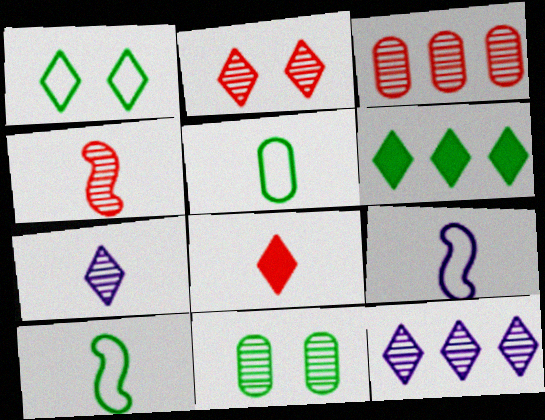[[1, 8, 12], 
[2, 3, 4], 
[4, 11, 12], 
[6, 10, 11]]